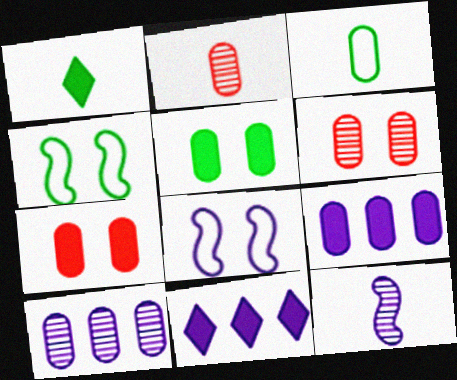[[2, 4, 11], 
[3, 6, 9], 
[3, 7, 10]]